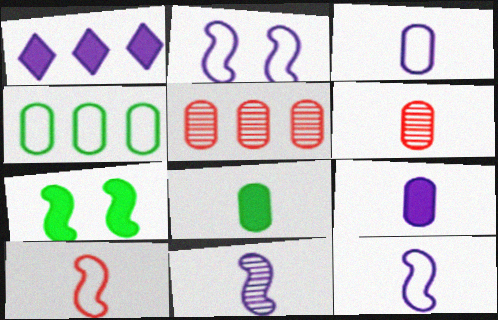[[3, 6, 8]]